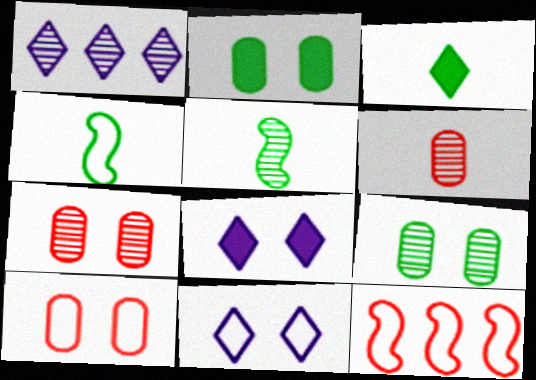[[1, 5, 7]]